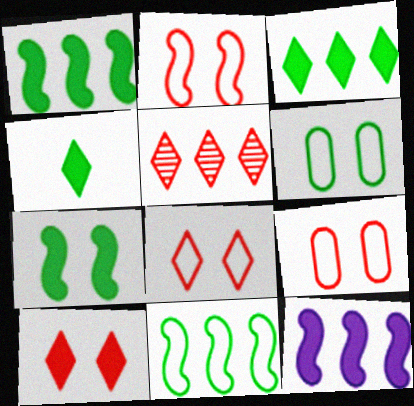[[2, 8, 9]]